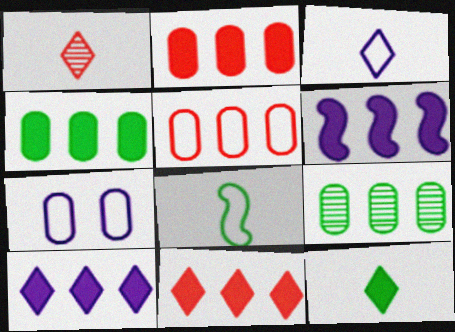[[1, 3, 12], 
[4, 6, 11]]